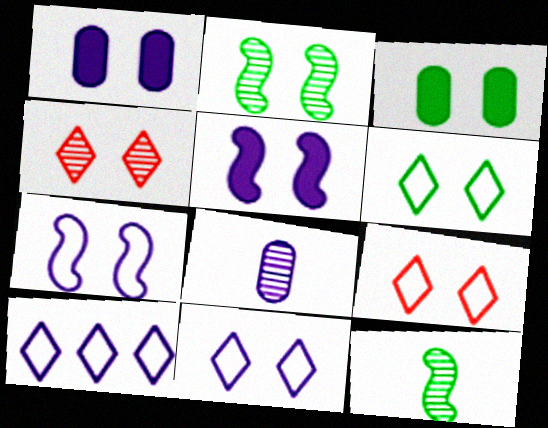[[1, 2, 9], 
[2, 3, 6], 
[3, 4, 7], 
[5, 8, 10], 
[6, 9, 11]]